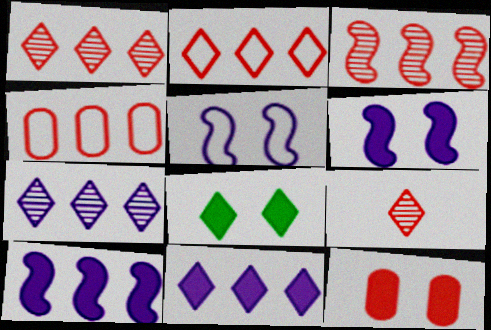[[6, 8, 12]]